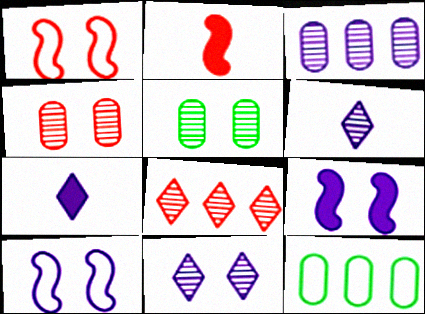[[2, 11, 12], 
[3, 7, 10]]